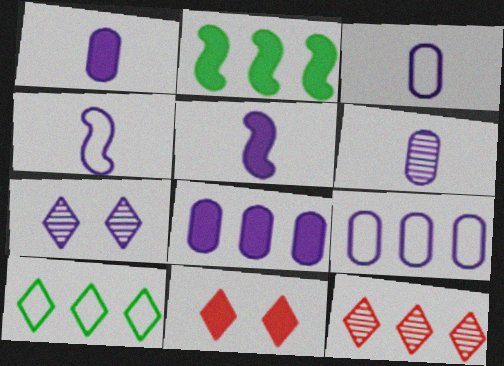[[1, 2, 11], 
[1, 3, 6], 
[2, 9, 12], 
[4, 7, 8], 
[5, 7, 9]]